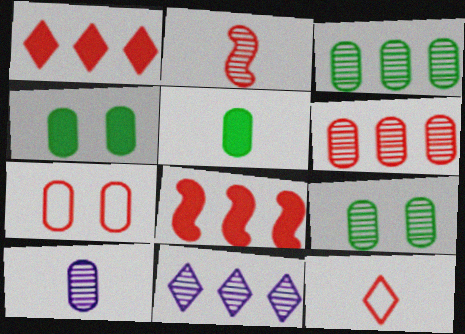[[1, 2, 7], 
[2, 9, 11], 
[6, 9, 10]]